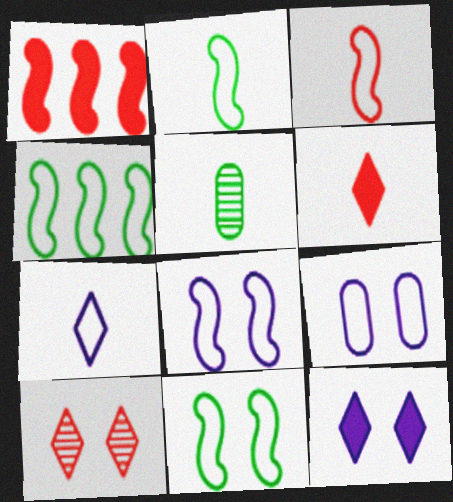[[2, 4, 11], 
[3, 4, 8]]